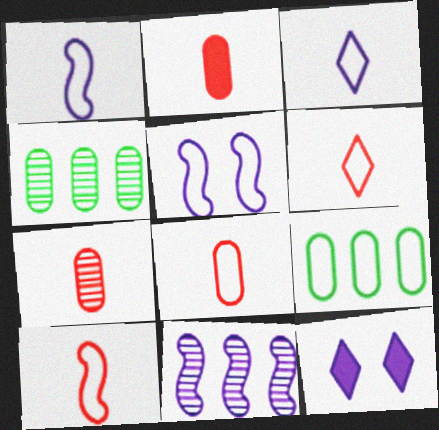[[2, 7, 8], 
[4, 10, 12], 
[5, 6, 9], 
[6, 8, 10]]